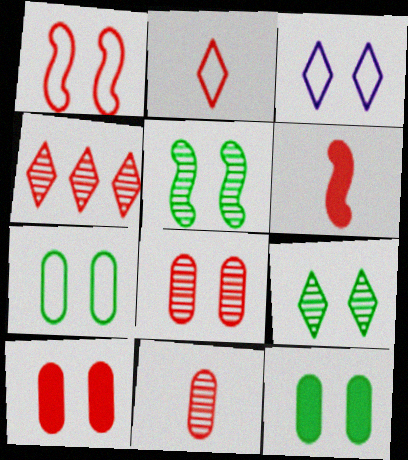[[1, 3, 7], 
[2, 6, 11], 
[3, 5, 10]]